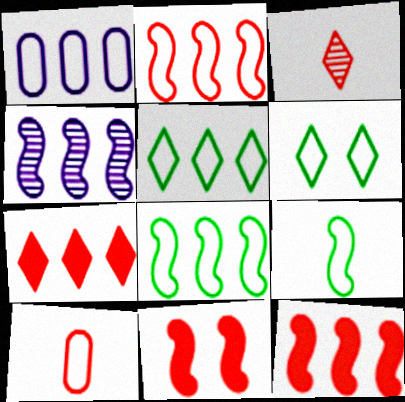[[1, 2, 5], 
[4, 8, 12], 
[4, 9, 11]]